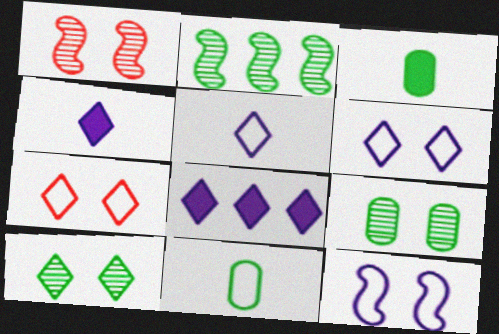[[1, 8, 11]]